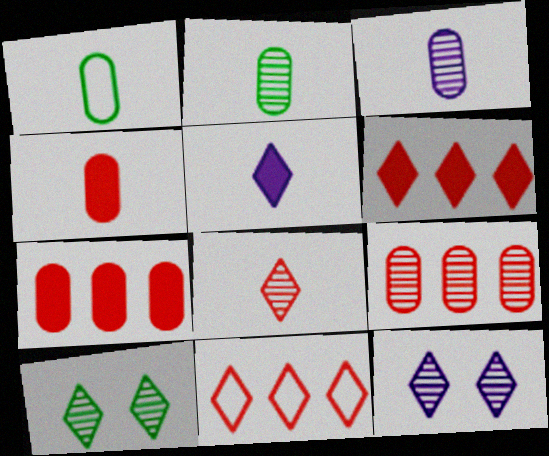[[1, 3, 4], 
[5, 10, 11]]